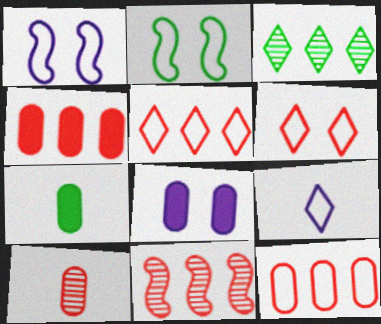[[2, 3, 7], 
[2, 9, 12], 
[4, 5, 11], 
[4, 7, 8]]